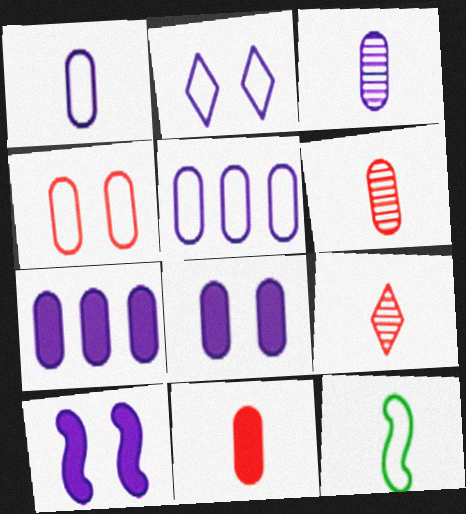[[3, 5, 8]]